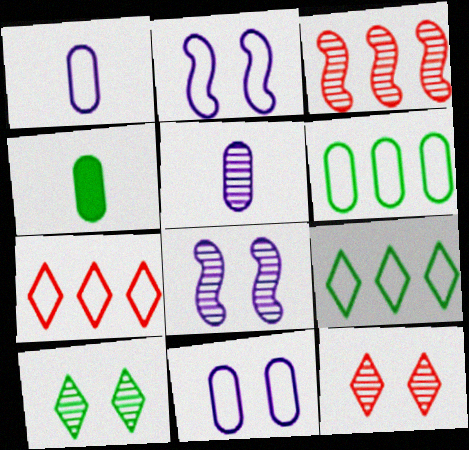[[3, 5, 10], 
[4, 7, 8]]